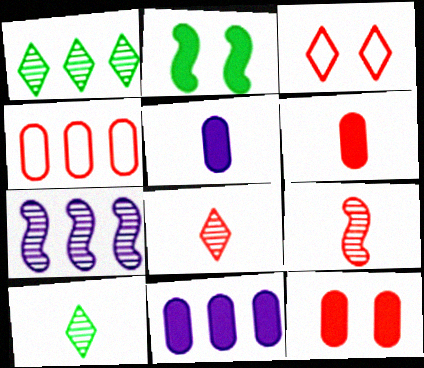[]